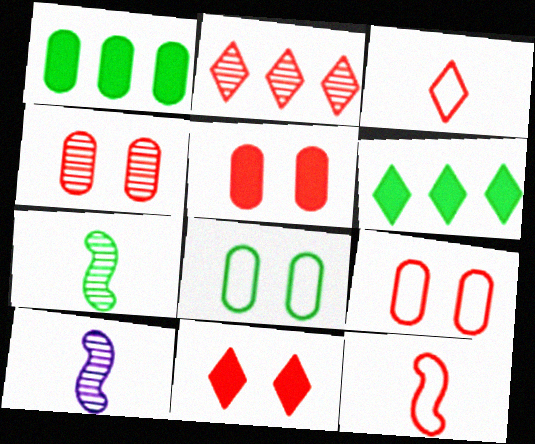[[2, 3, 11], 
[2, 5, 12], 
[4, 5, 9], 
[6, 7, 8], 
[6, 9, 10]]